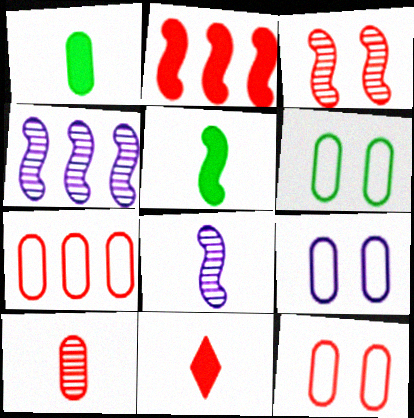[[3, 7, 11], 
[4, 6, 11], 
[6, 9, 12]]